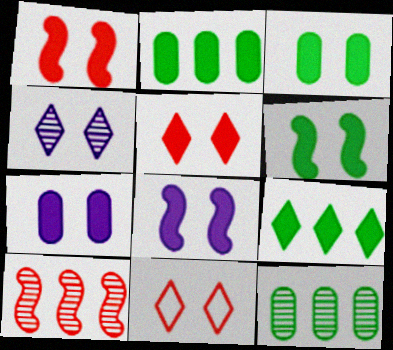[[1, 6, 8], 
[3, 5, 8], 
[5, 6, 7]]